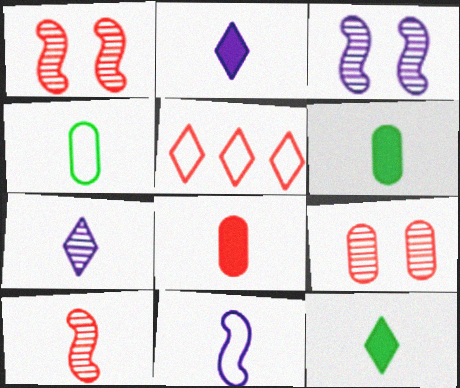[[1, 5, 8], 
[2, 4, 10], 
[3, 5, 6]]